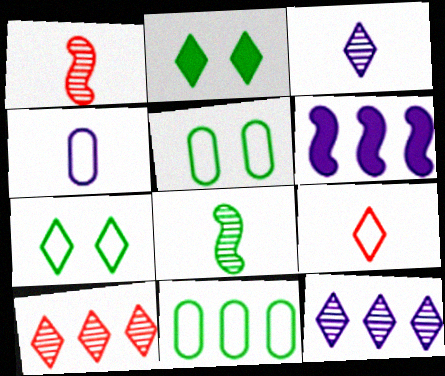[[2, 8, 11], 
[2, 9, 12], 
[6, 10, 11]]